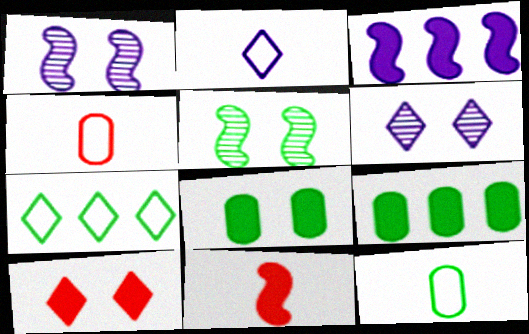[]